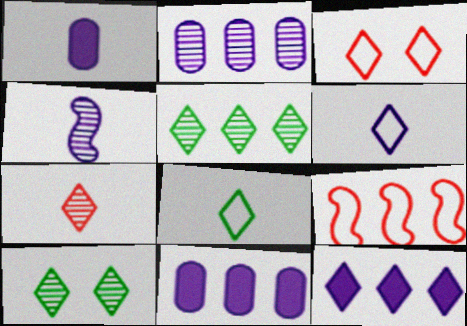[[1, 4, 6], 
[1, 9, 10], 
[5, 9, 11]]